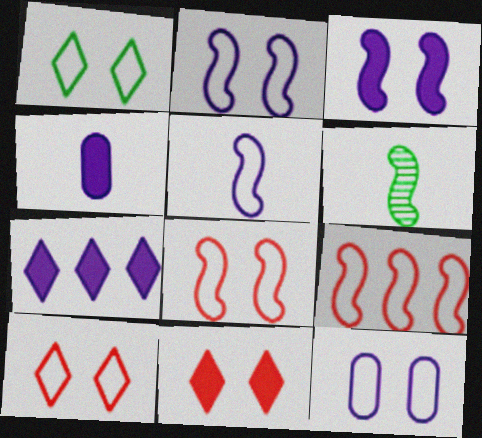[[1, 8, 12], 
[3, 4, 7], 
[3, 6, 9]]